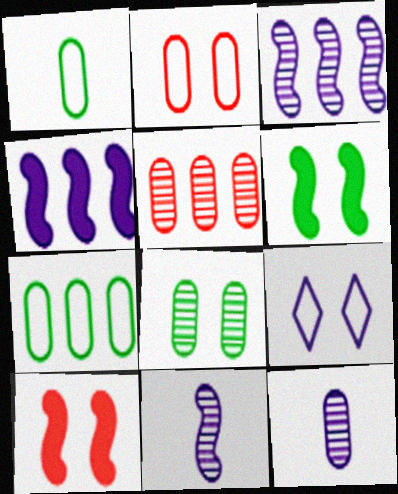[[4, 9, 12], 
[5, 8, 12], 
[8, 9, 10]]